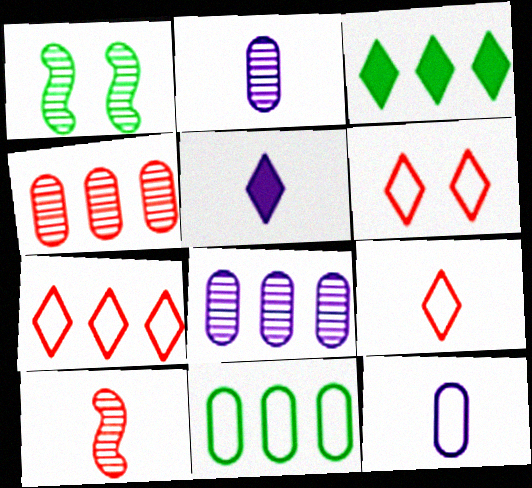[[6, 7, 9]]